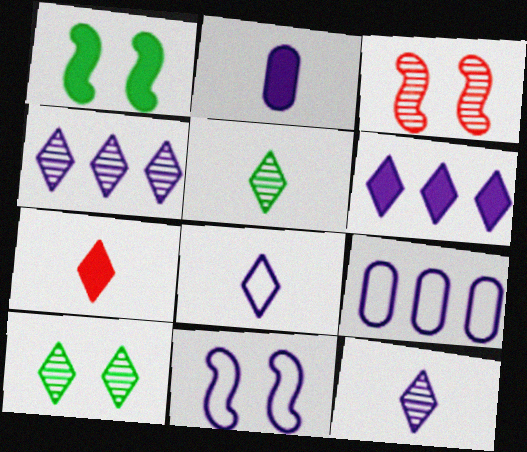[[1, 3, 11], 
[2, 4, 11], 
[5, 7, 8], 
[8, 9, 11]]